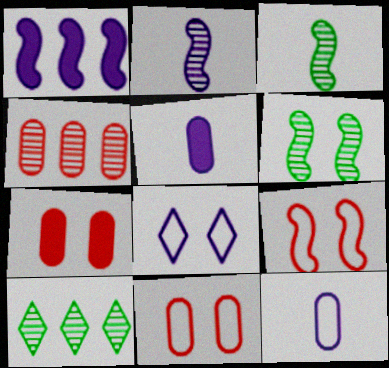[[1, 3, 9], 
[5, 9, 10], 
[6, 7, 8]]